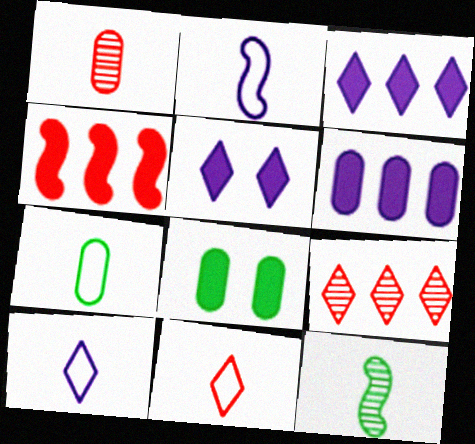[[2, 7, 11], 
[2, 8, 9]]